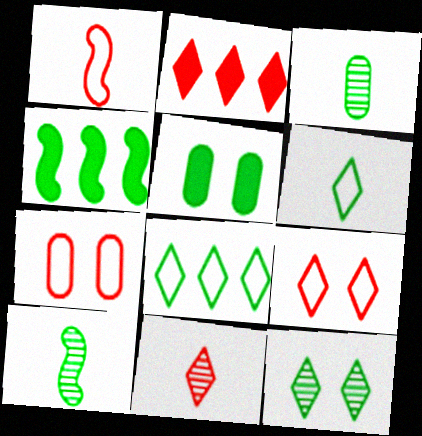[[2, 9, 11], 
[5, 8, 10]]